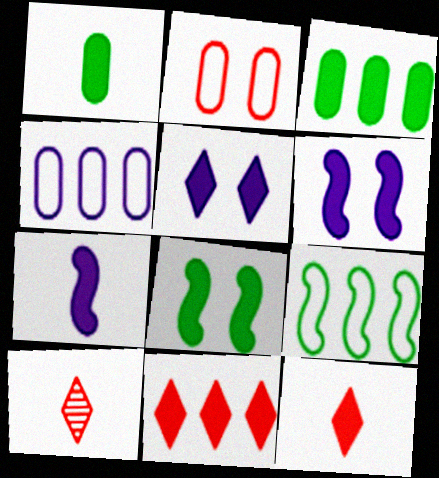[[1, 6, 11], 
[1, 7, 12], 
[3, 6, 12], 
[4, 8, 10]]